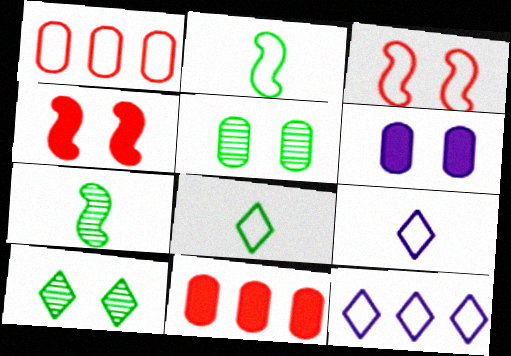[[3, 6, 10]]